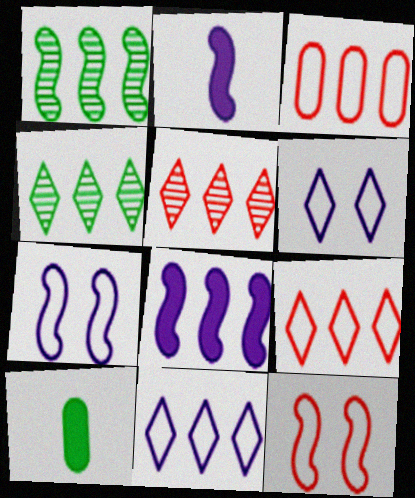[[1, 2, 12], 
[3, 4, 8], 
[5, 7, 10]]